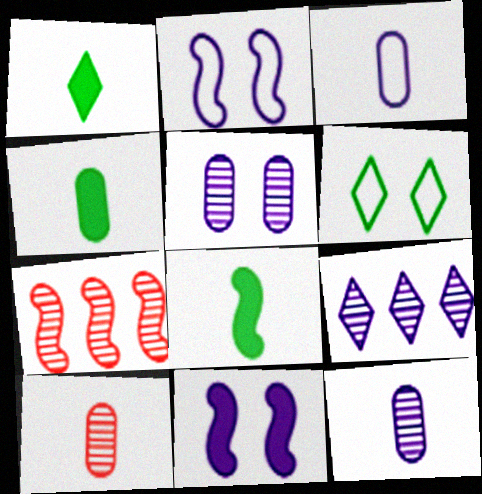[[1, 4, 8], 
[2, 7, 8], 
[3, 4, 10], 
[3, 9, 11]]